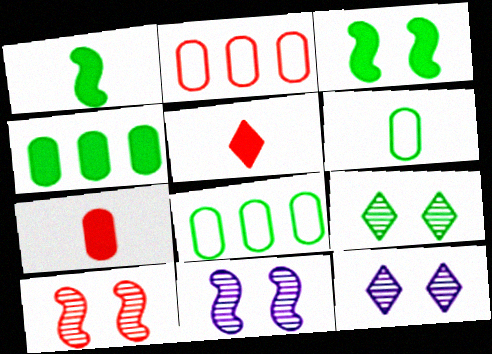[[1, 2, 12], 
[1, 8, 9], 
[2, 5, 10], 
[5, 8, 11]]